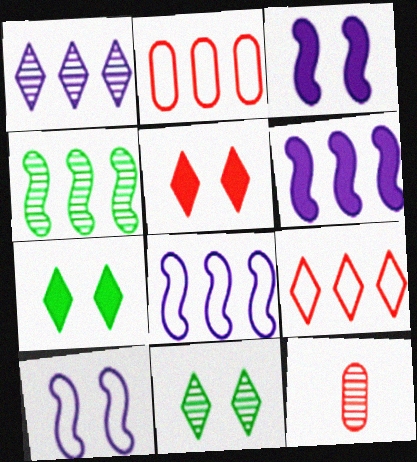[[7, 8, 12]]